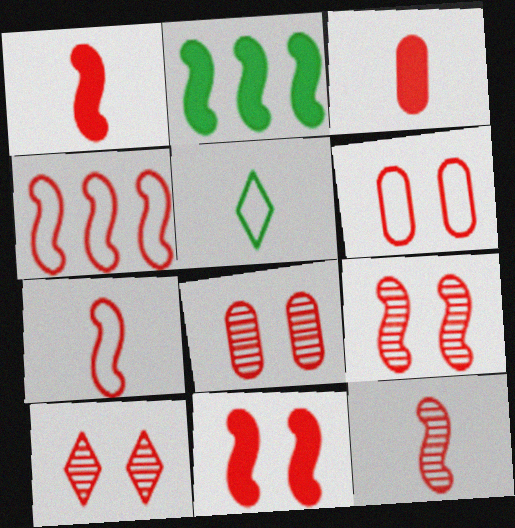[[1, 4, 9], 
[1, 7, 12], 
[3, 4, 10], 
[4, 11, 12], 
[6, 10, 11], 
[8, 9, 10]]